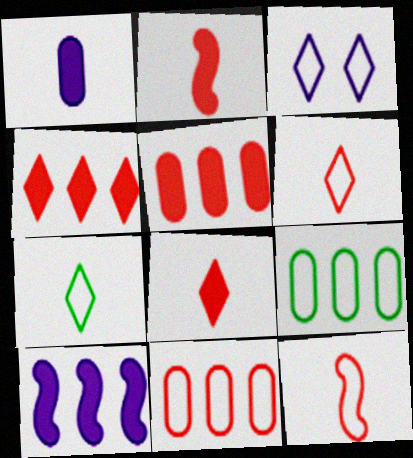[[3, 9, 12]]